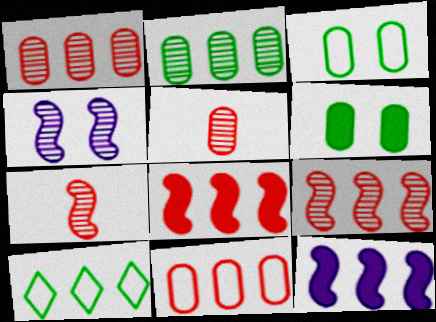[[1, 10, 12]]